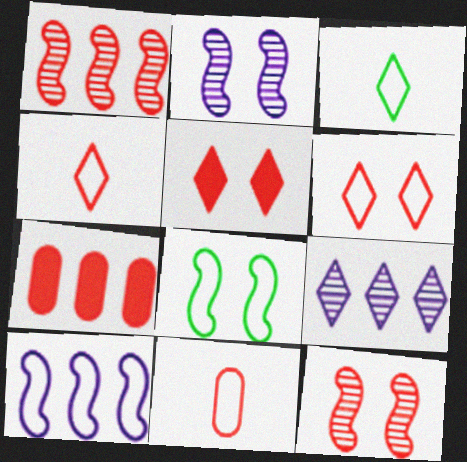[[1, 5, 11], 
[2, 3, 7], 
[3, 5, 9], 
[4, 7, 12]]